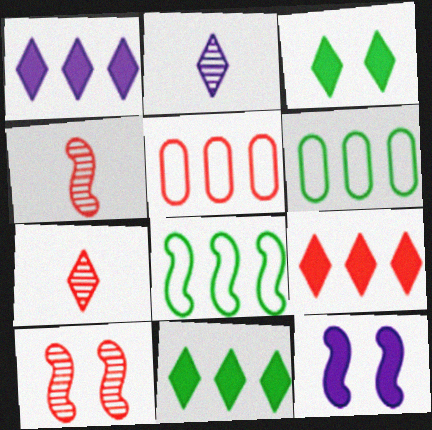[[1, 9, 11], 
[4, 8, 12], 
[6, 7, 12]]